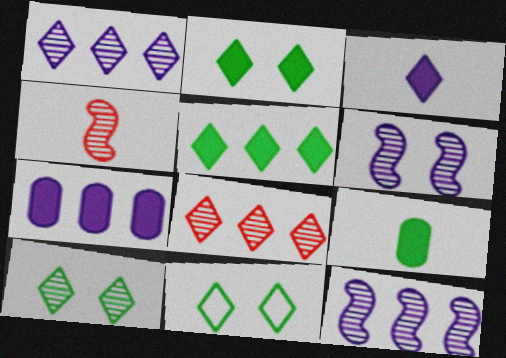[[2, 10, 11], 
[3, 8, 11], 
[4, 7, 11]]